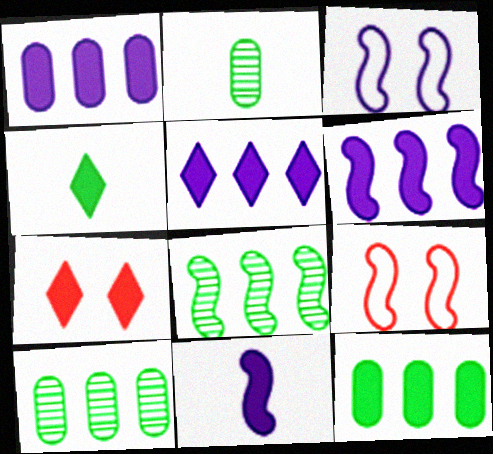[[1, 5, 6], 
[2, 5, 9], 
[4, 5, 7], 
[7, 11, 12], 
[8, 9, 11]]